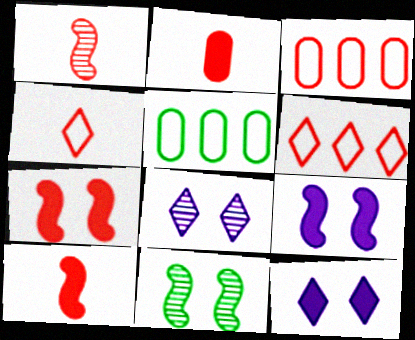[[1, 2, 4], 
[1, 5, 12], 
[5, 8, 10]]